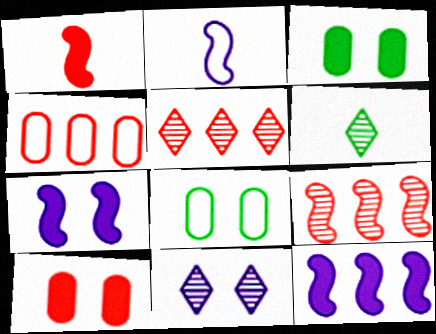[[2, 3, 5], 
[4, 6, 7], 
[5, 6, 11]]